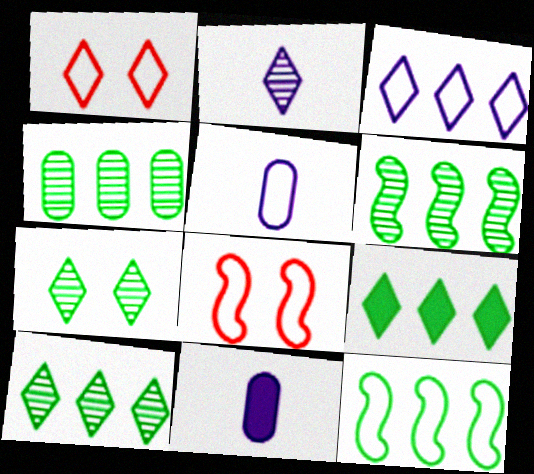[[1, 2, 9], 
[1, 5, 12], 
[1, 6, 11], 
[4, 6, 10], 
[4, 9, 12], 
[8, 10, 11]]